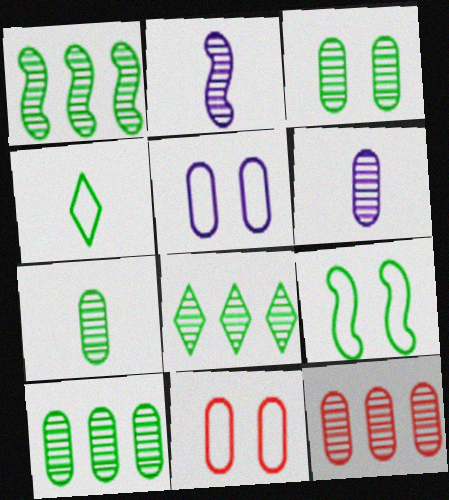[[1, 8, 10], 
[3, 6, 12], 
[3, 7, 10]]